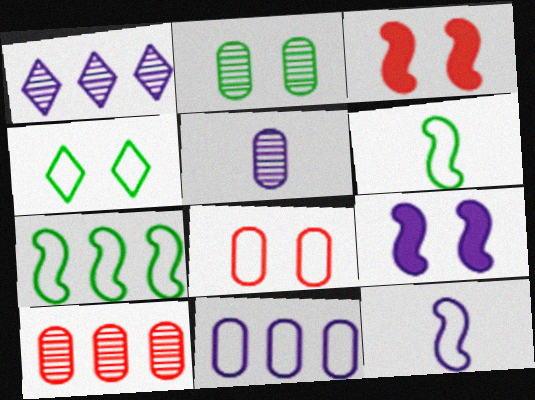[[2, 5, 10]]